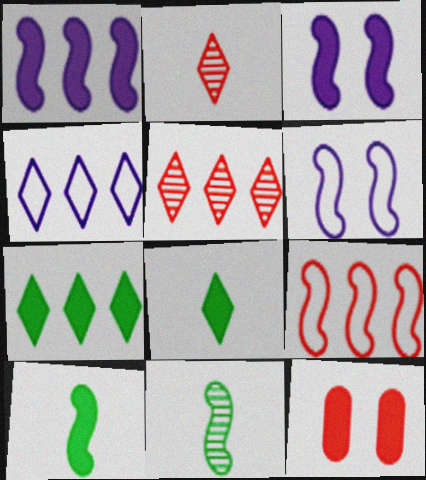[[1, 8, 12], 
[2, 9, 12], 
[3, 9, 11], 
[4, 5, 7], 
[4, 11, 12]]